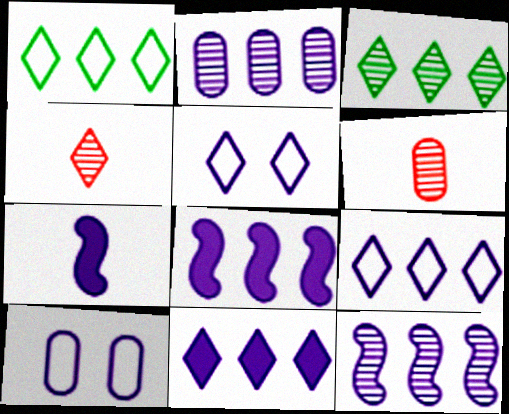[[2, 5, 7], 
[2, 8, 9]]